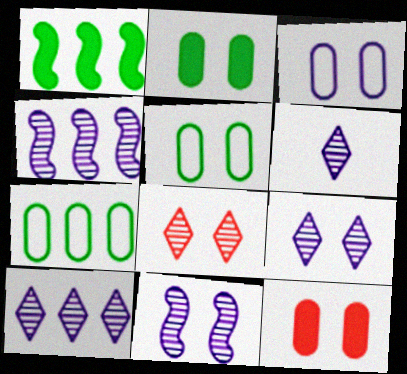[[6, 9, 10]]